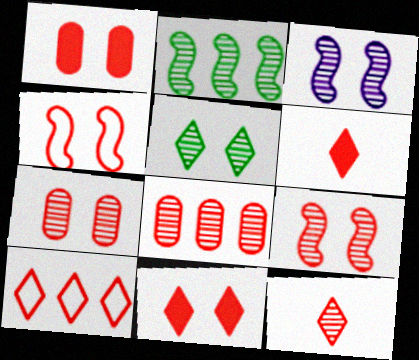[[3, 5, 7], 
[4, 6, 8], 
[4, 7, 11], 
[8, 9, 12], 
[10, 11, 12]]